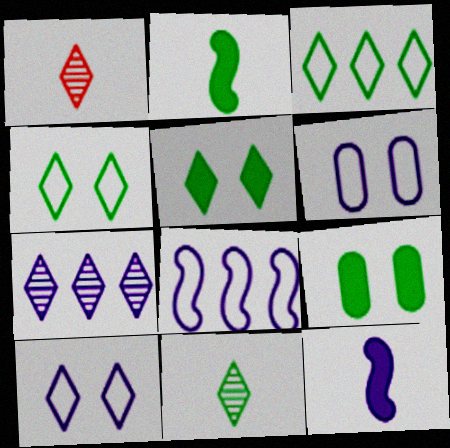[[1, 8, 9], 
[3, 5, 11], 
[6, 7, 12]]